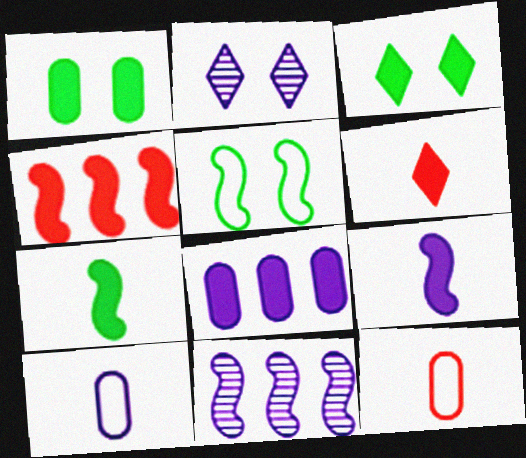[[3, 11, 12]]